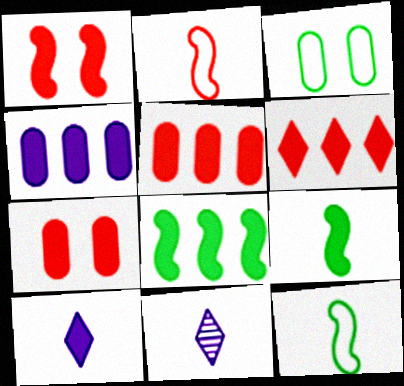[[4, 6, 8], 
[7, 8, 10]]